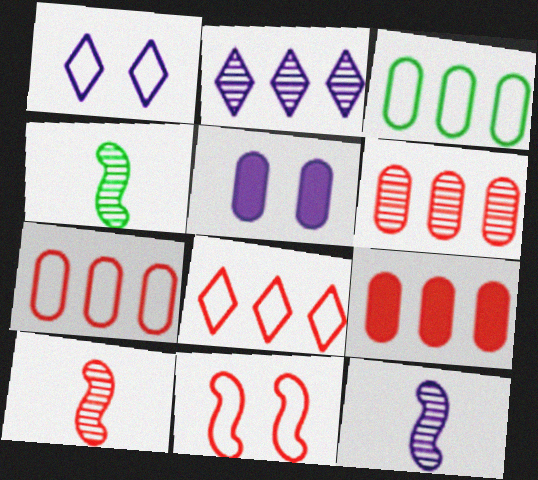[[1, 4, 9], 
[4, 5, 8], 
[4, 10, 12], 
[6, 7, 9]]